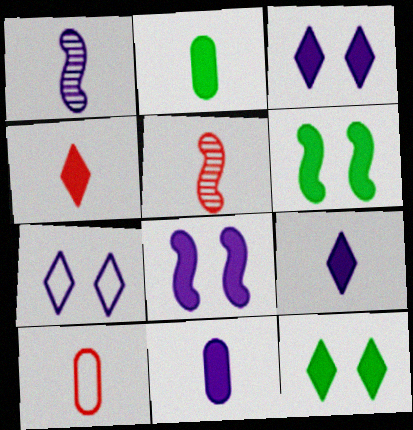[[4, 5, 10]]